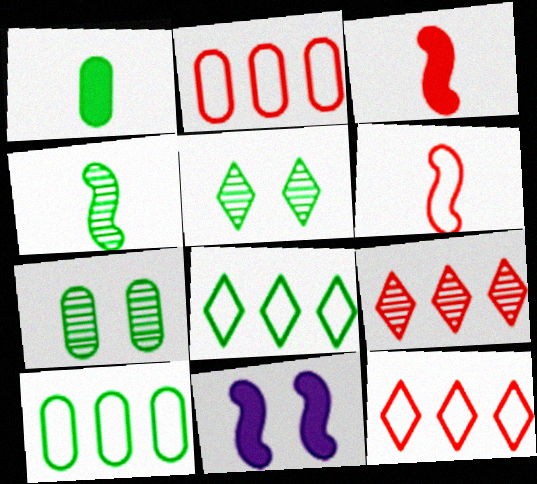[[1, 7, 10]]